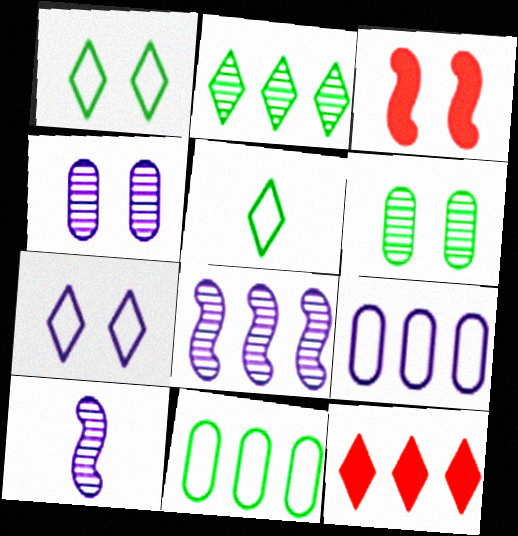[[1, 3, 4], 
[3, 6, 7], 
[8, 11, 12]]